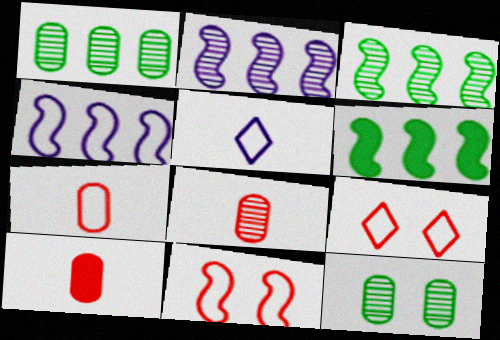[[7, 8, 10]]